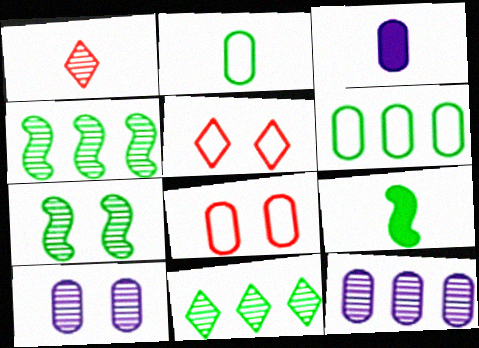[[1, 4, 10], 
[1, 7, 12], 
[3, 4, 5], 
[5, 9, 12]]